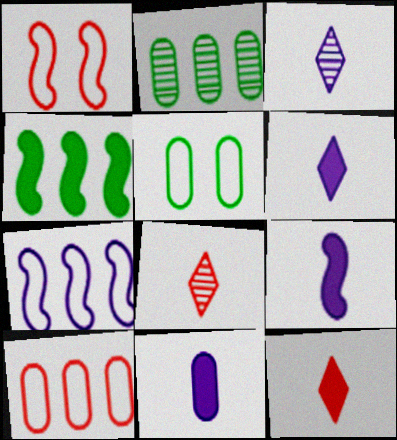[[1, 2, 6], 
[6, 9, 11]]